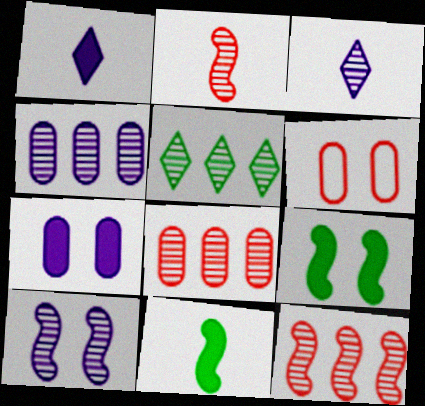[[3, 4, 10], 
[4, 5, 12]]